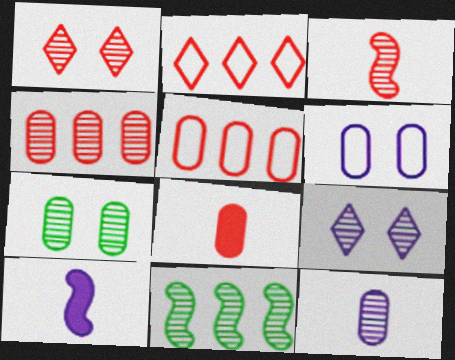[[1, 3, 4], 
[1, 11, 12], 
[2, 7, 10], 
[4, 7, 12]]